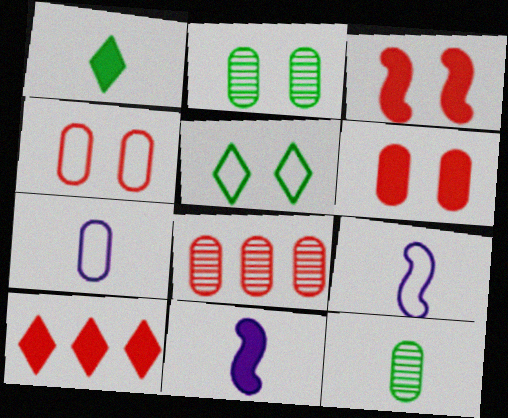[[2, 9, 10], 
[5, 8, 11]]